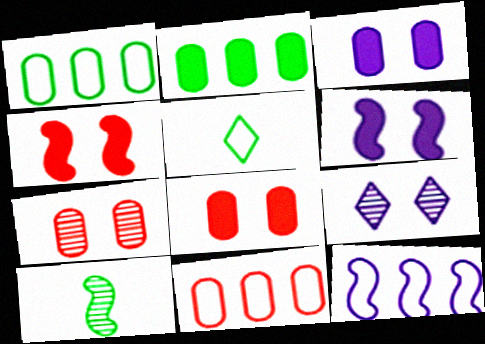[[4, 10, 12]]